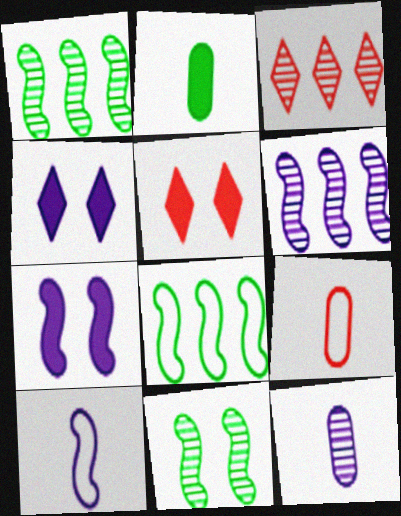[[1, 4, 9], 
[2, 9, 12], 
[3, 11, 12], 
[5, 8, 12], 
[6, 7, 10]]